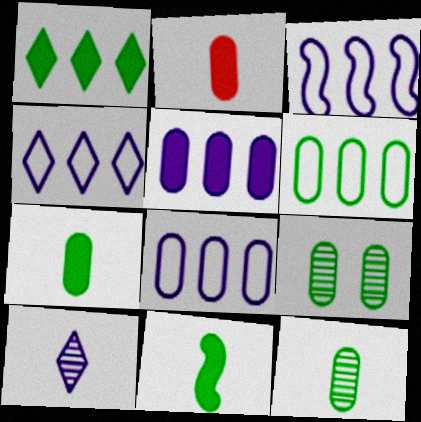[[2, 8, 9], 
[3, 4, 8], 
[6, 7, 9]]